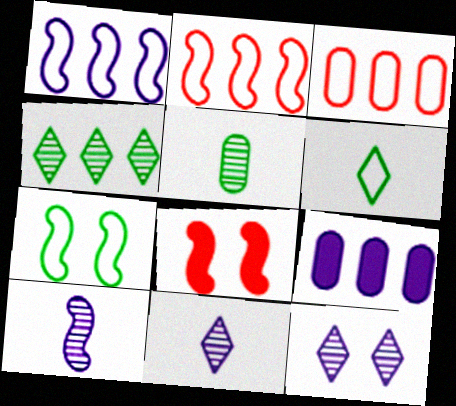[[2, 4, 9]]